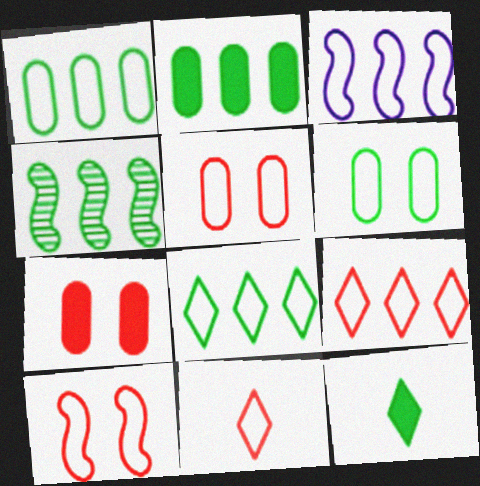[[1, 3, 9], 
[2, 4, 8], 
[3, 6, 11], 
[4, 6, 12]]